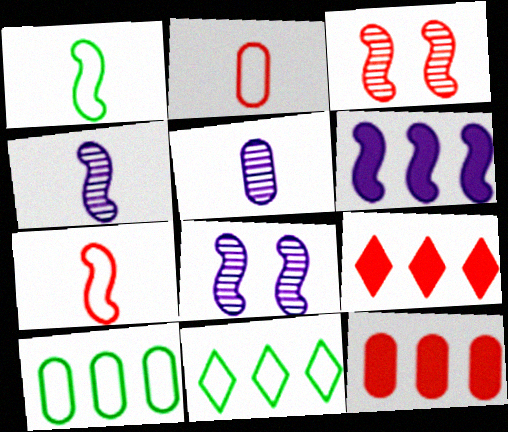[[1, 3, 6], 
[2, 3, 9]]